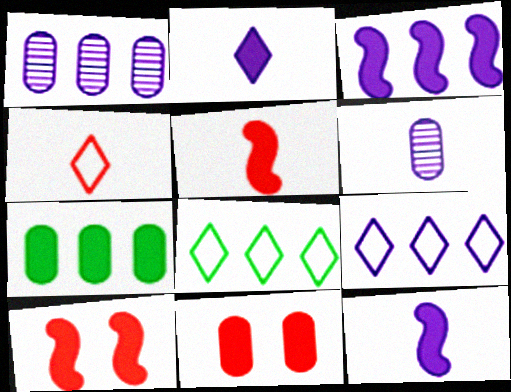[[1, 3, 9], 
[2, 7, 10], 
[6, 8, 10]]